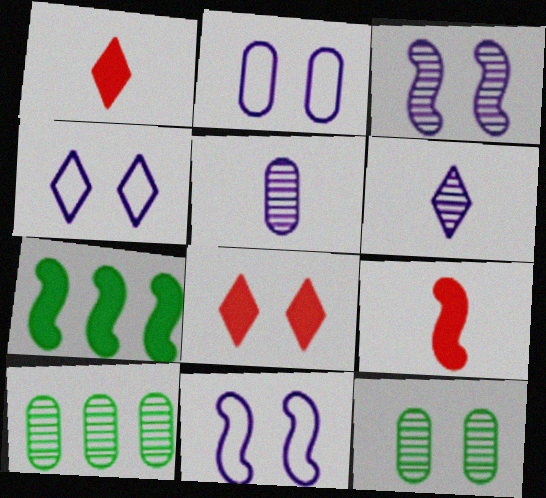[[1, 10, 11], 
[2, 4, 11], 
[4, 9, 10], 
[8, 11, 12]]